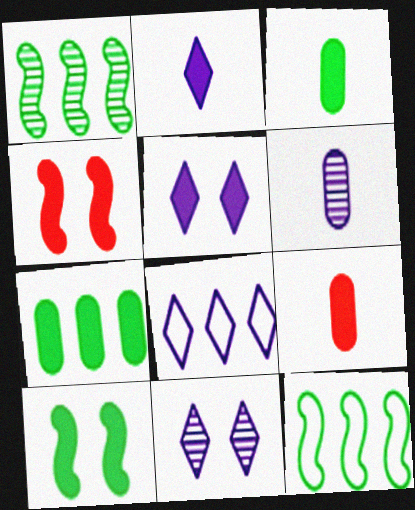[[2, 4, 7], 
[2, 8, 11], 
[9, 11, 12]]